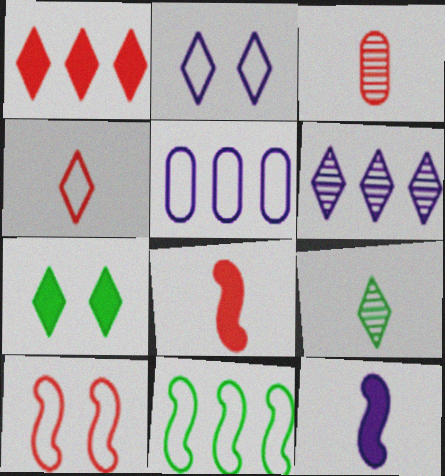[[1, 2, 9], 
[1, 3, 10], 
[3, 4, 8], 
[4, 6, 7]]